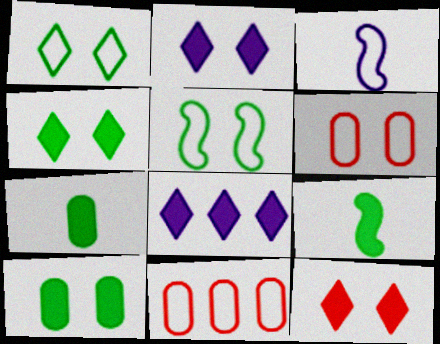[[1, 3, 11], 
[2, 4, 12]]